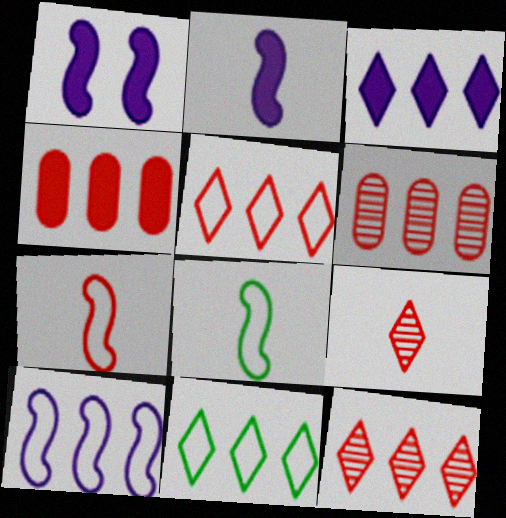[[3, 11, 12]]